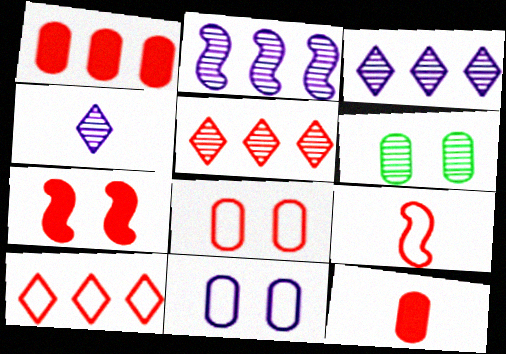[[8, 9, 10]]